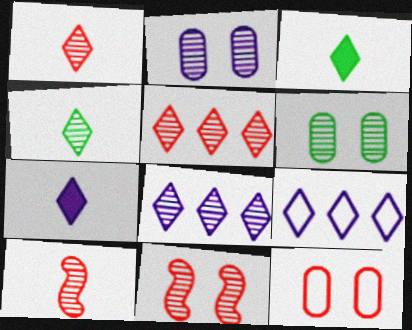[[6, 8, 10]]